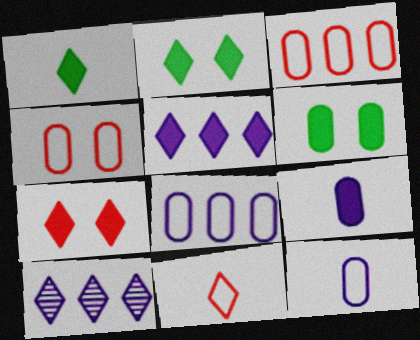[[1, 5, 7], 
[2, 10, 11]]